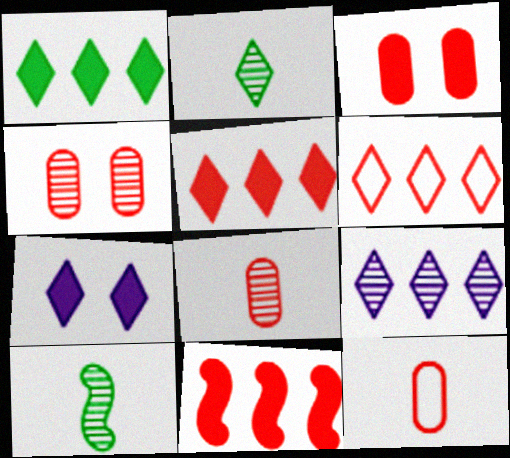[[1, 6, 9], 
[2, 6, 7], 
[4, 9, 10]]